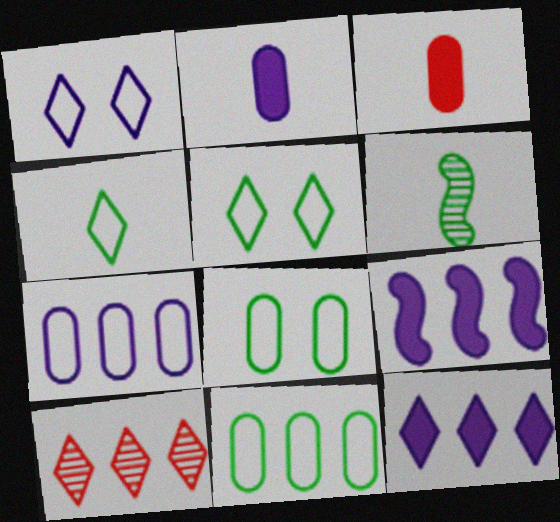[[9, 10, 11]]